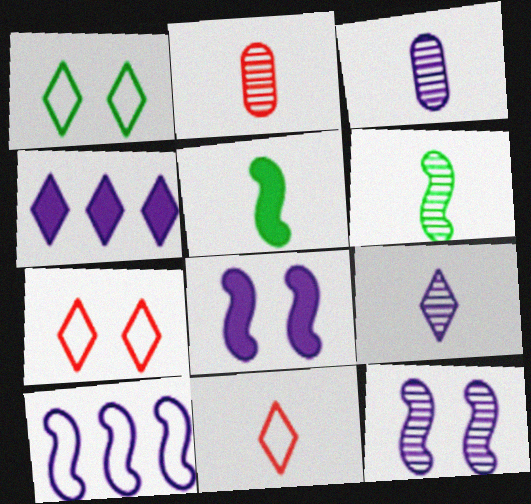[[2, 6, 9], 
[3, 5, 11]]